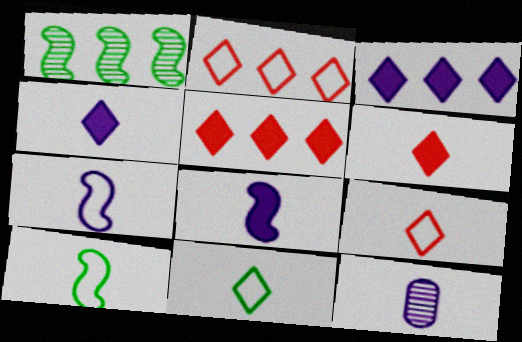[[4, 7, 12], 
[6, 10, 12]]